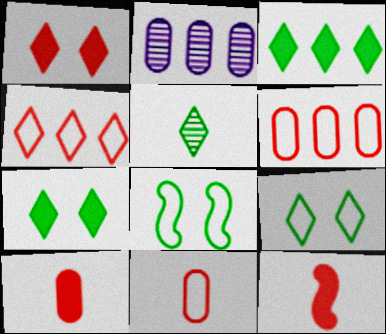[[2, 9, 12], 
[3, 5, 9]]